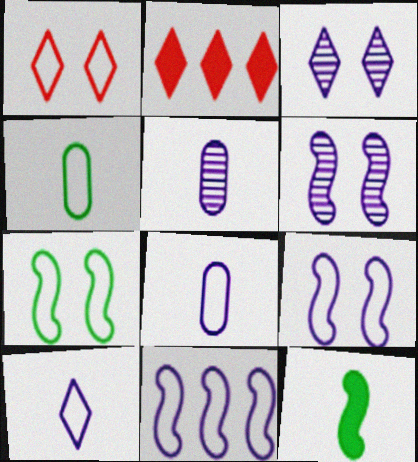[[1, 4, 11], 
[2, 4, 6], 
[2, 5, 7]]